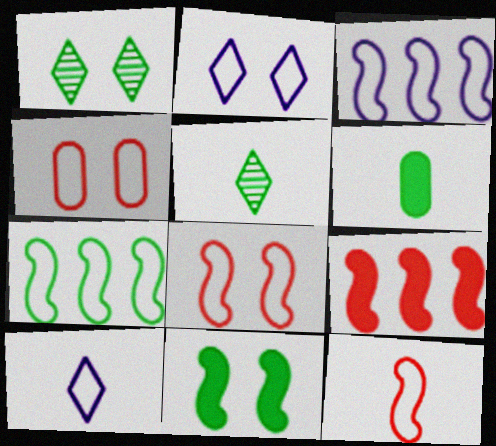[[1, 6, 7], 
[4, 7, 10]]